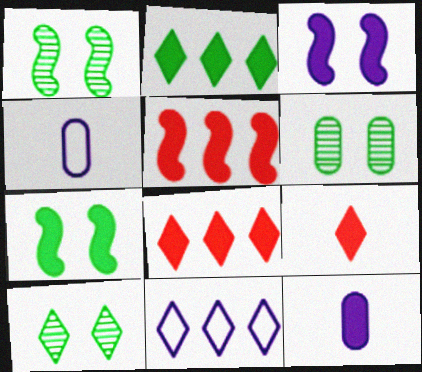[[1, 4, 8], 
[1, 6, 10], 
[4, 5, 10], 
[7, 8, 12], 
[9, 10, 11]]